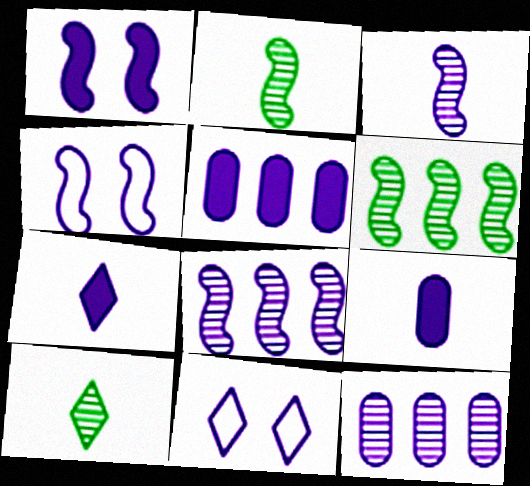[[1, 5, 7], 
[3, 5, 11], 
[4, 7, 12], 
[8, 9, 11]]